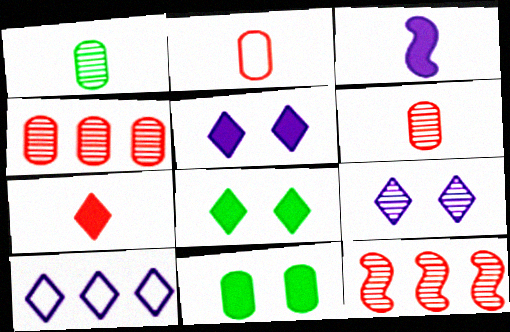[[1, 9, 12]]